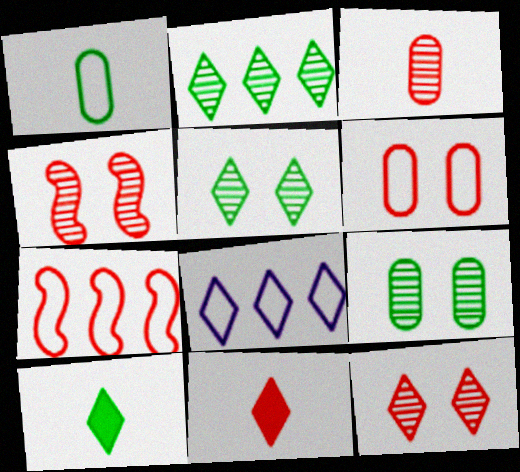[[5, 8, 11], 
[8, 10, 12]]